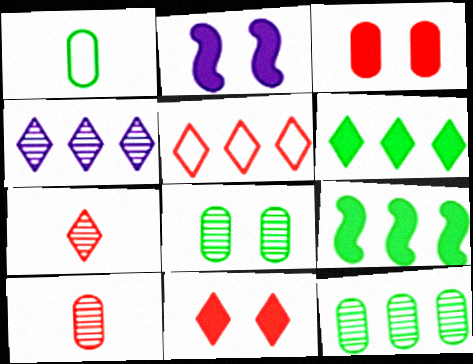[[4, 5, 6], 
[5, 7, 11]]